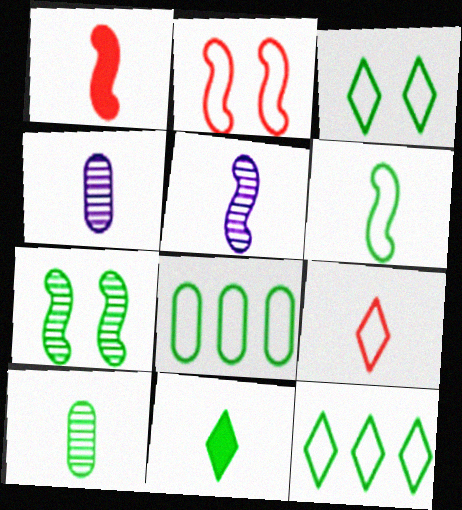[[1, 5, 6], 
[3, 6, 8], 
[6, 10, 11], 
[7, 8, 11]]